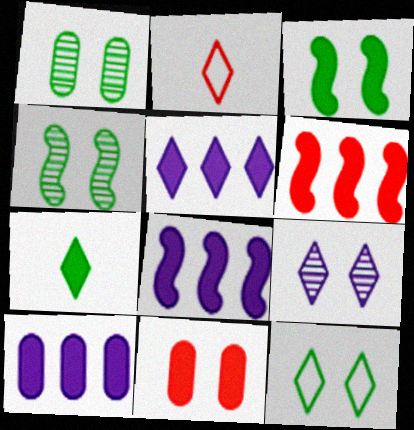[[1, 2, 8], 
[1, 3, 12], 
[2, 4, 10], 
[5, 8, 10], 
[7, 8, 11]]